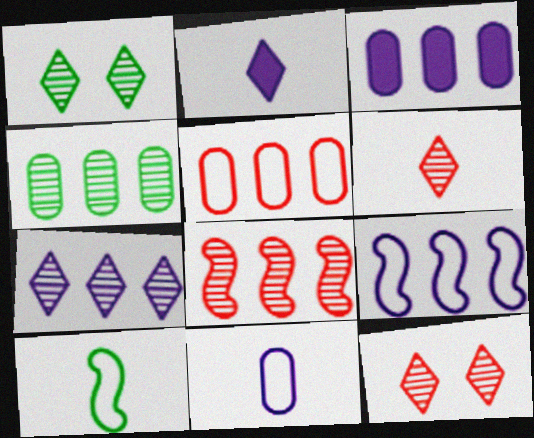[[1, 6, 7], 
[3, 4, 5], 
[3, 7, 9], 
[3, 10, 12], 
[4, 7, 8]]